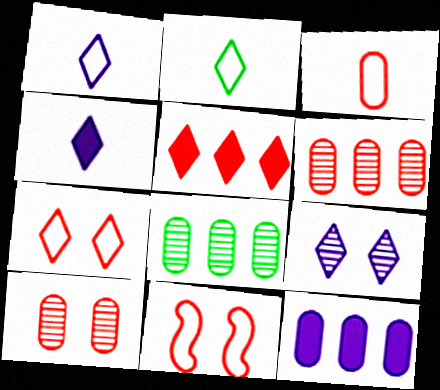[[2, 5, 9], 
[4, 8, 11]]